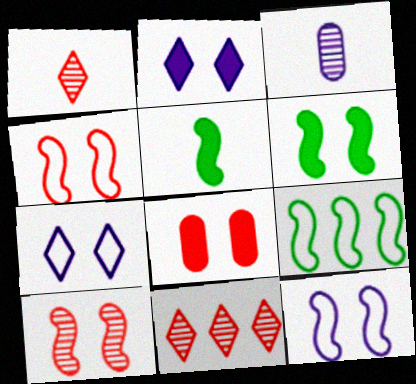[[2, 6, 8], 
[6, 10, 12]]